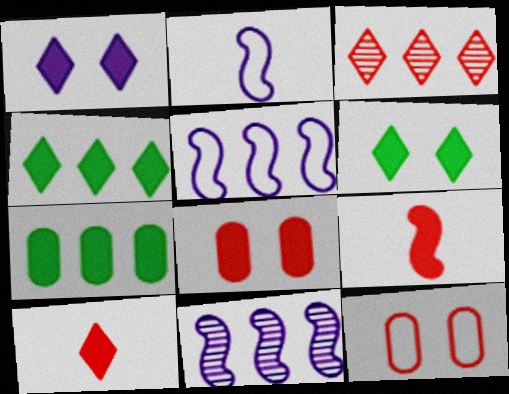[[1, 4, 10], 
[1, 7, 9], 
[3, 5, 7], 
[3, 9, 12]]